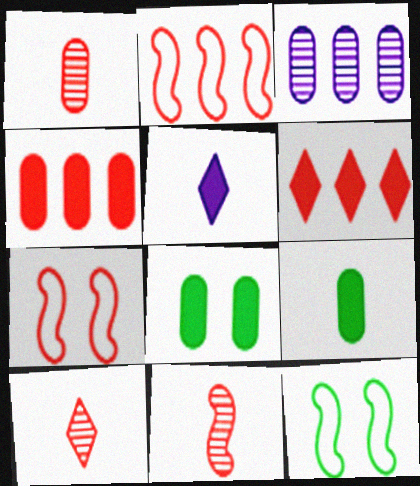[[1, 6, 7], 
[1, 10, 11], 
[4, 7, 10]]